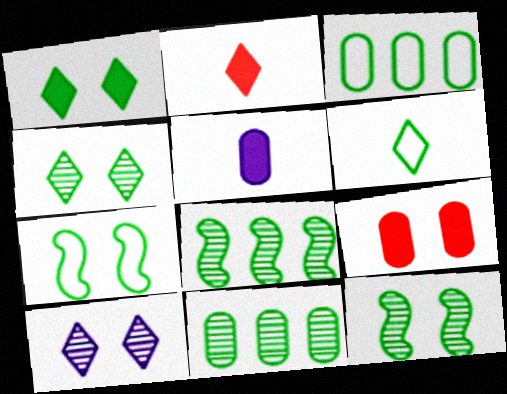[[3, 6, 7], 
[7, 9, 10]]